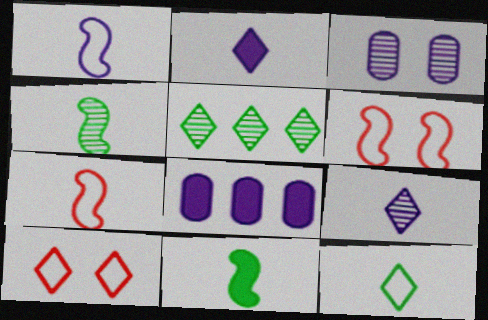[[2, 5, 10], 
[4, 8, 10]]